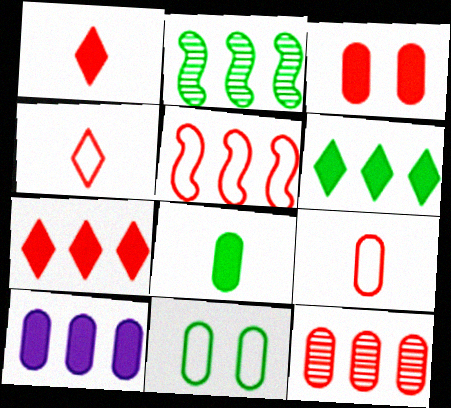[[3, 8, 10], 
[3, 9, 12], 
[5, 7, 12]]